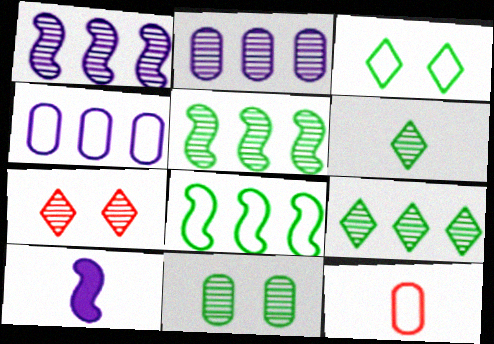[[5, 6, 11], 
[6, 10, 12]]